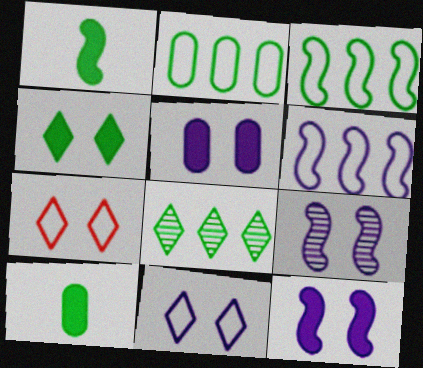[[5, 9, 11]]